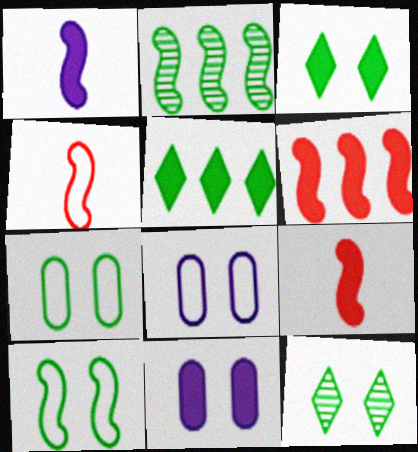[[5, 9, 11]]